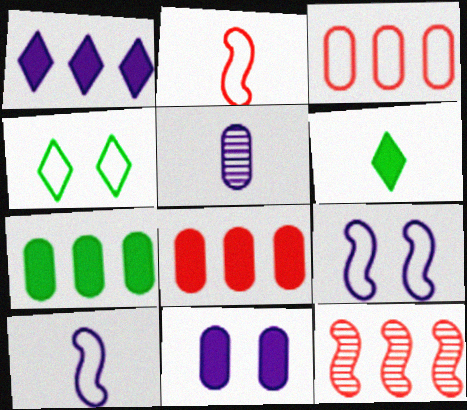[[1, 5, 9], 
[2, 5, 6], 
[3, 4, 10]]